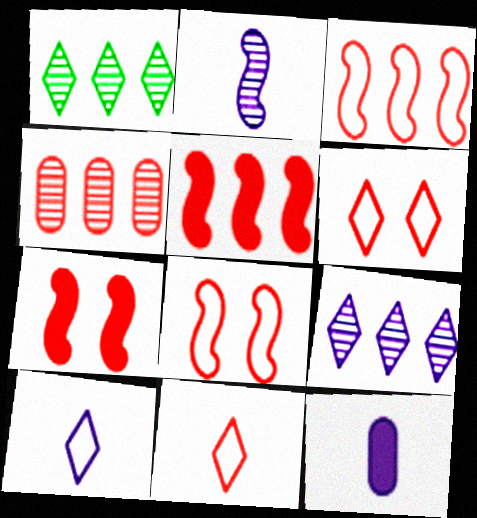[[1, 8, 12], 
[2, 10, 12], 
[4, 7, 11]]